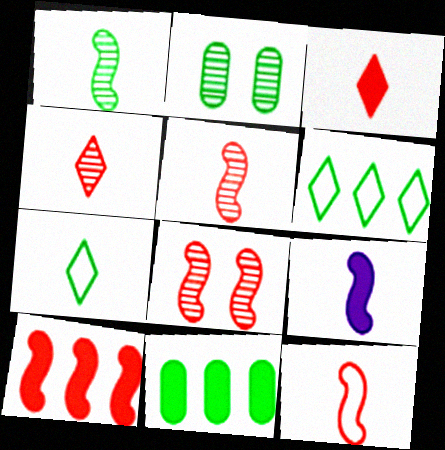[[1, 9, 12], 
[8, 10, 12]]